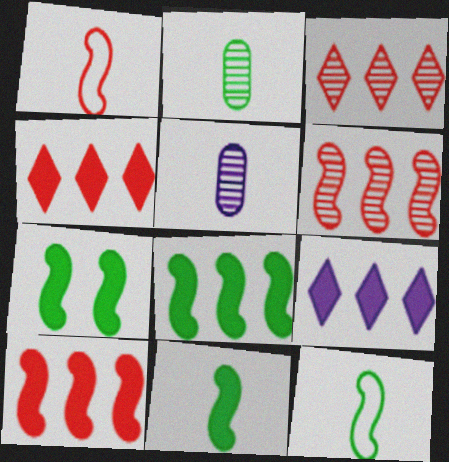[[7, 8, 11]]